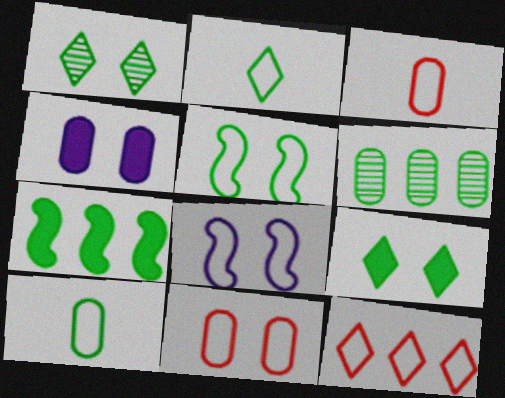[[1, 7, 10], 
[3, 4, 6], 
[8, 10, 12]]